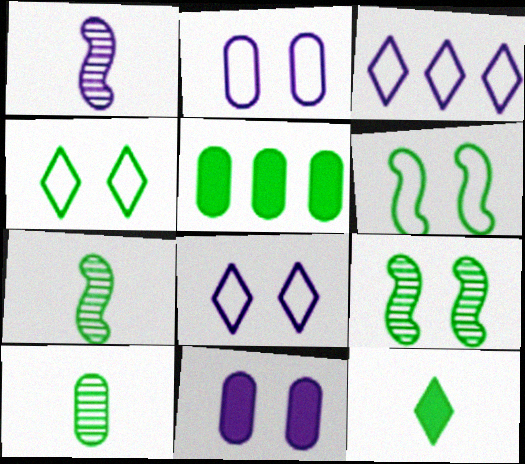[[1, 3, 11], 
[4, 5, 7]]